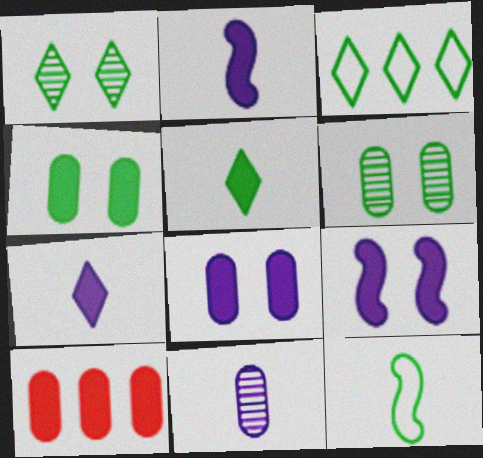[[1, 3, 5], 
[5, 9, 10]]